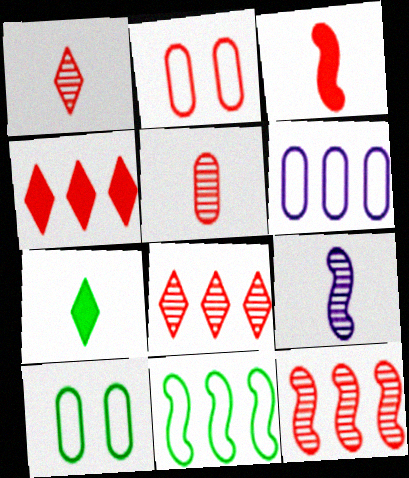[[2, 3, 8], 
[4, 9, 10]]